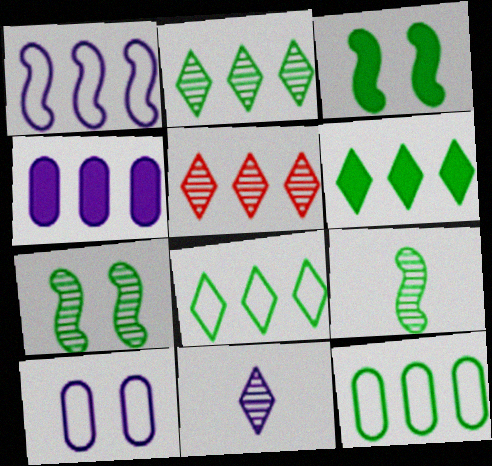[[2, 6, 8]]